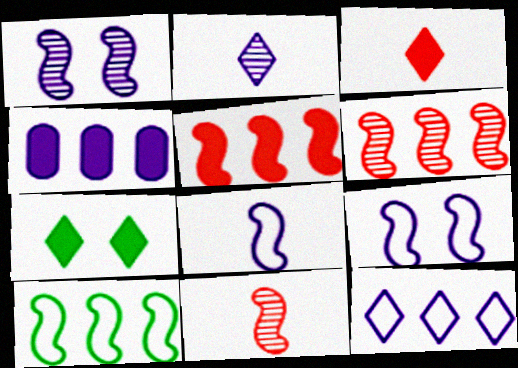[[2, 4, 9]]